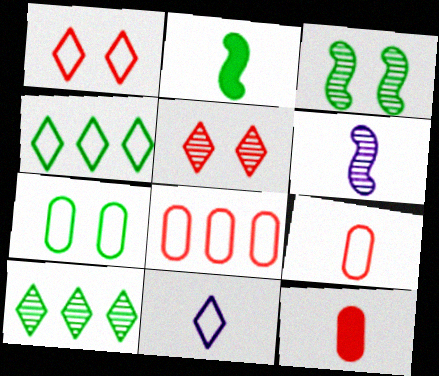[[1, 4, 11], 
[2, 7, 10]]